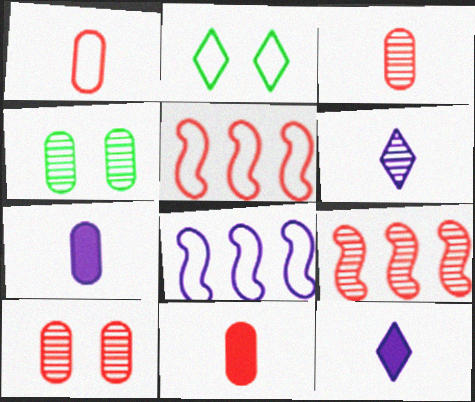[[1, 2, 8], 
[1, 3, 11], 
[2, 7, 9], 
[4, 5, 12], 
[4, 6, 9]]